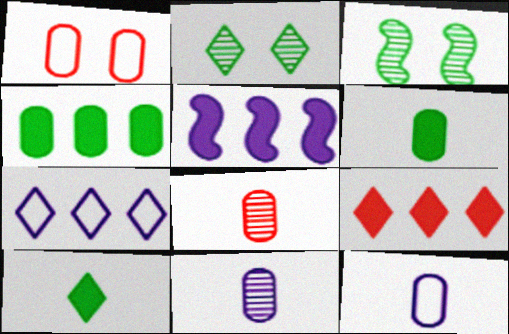[[1, 4, 11], 
[3, 9, 12], 
[4, 5, 9], 
[6, 8, 12]]